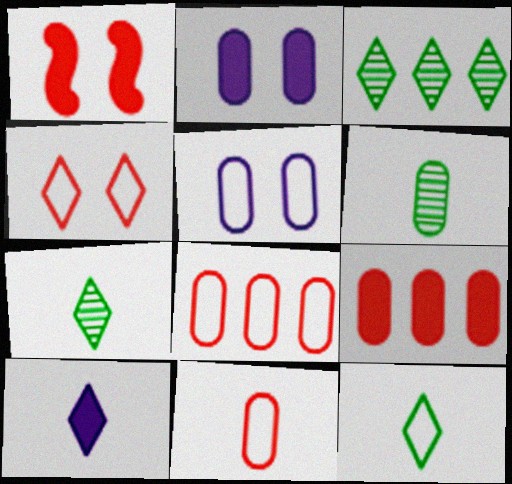[[2, 6, 8], 
[3, 4, 10], 
[5, 6, 9]]